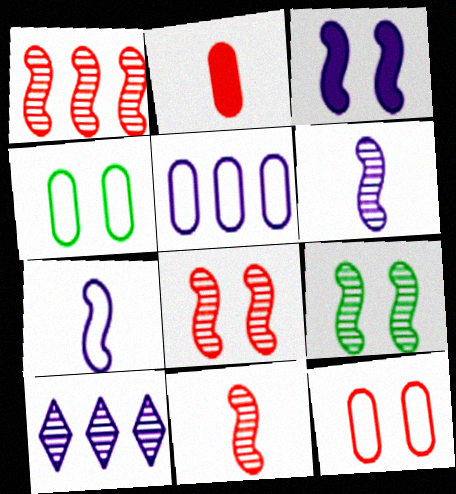[[1, 6, 9], 
[1, 8, 11]]